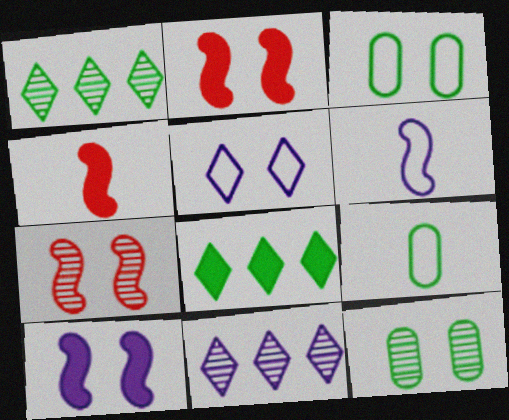[[2, 5, 12], 
[2, 9, 11], 
[3, 4, 11]]